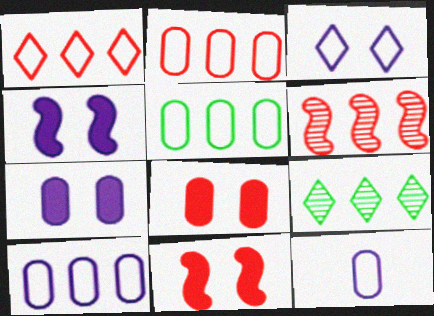[[2, 5, 10], 
[9, 11, 12]]